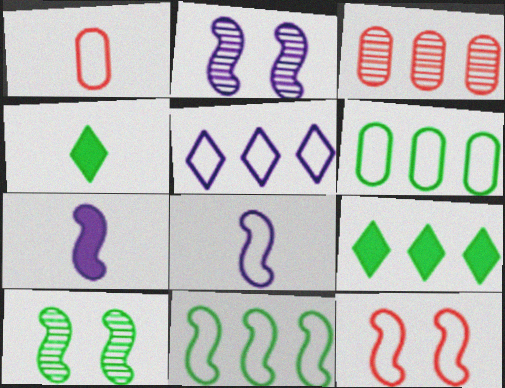[[1, 2, 9], 
[4, 6, 10], 
[8, 11, 12]]